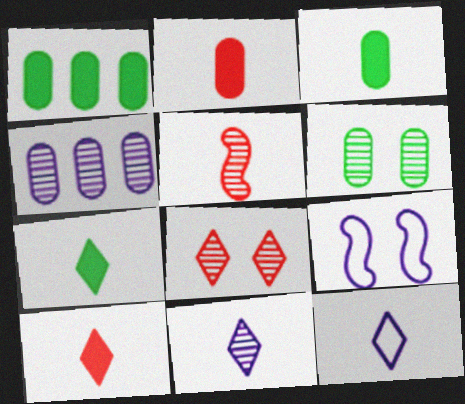[[3, 5, 12]]